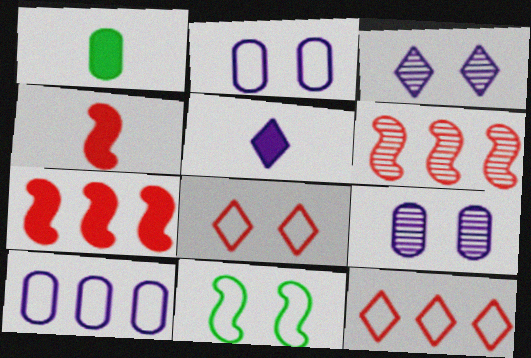[[1, 4, 5], 
[2, 8, 11]]